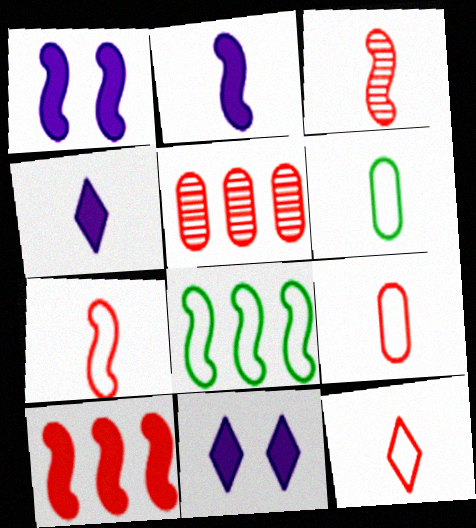[[1, 3, 8], 
[3, 4, 6], 
[7, 9, 12]]